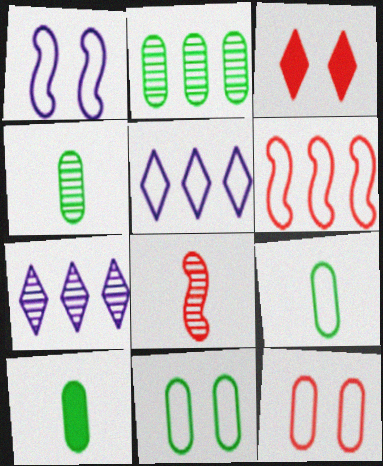[[2, 10, 11], 
[4, 9, 10]]